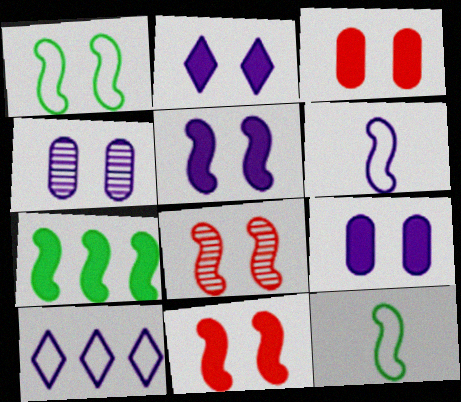[[1, 5, 8], 
[2, 5, 9], 
[6, 7, 8]]